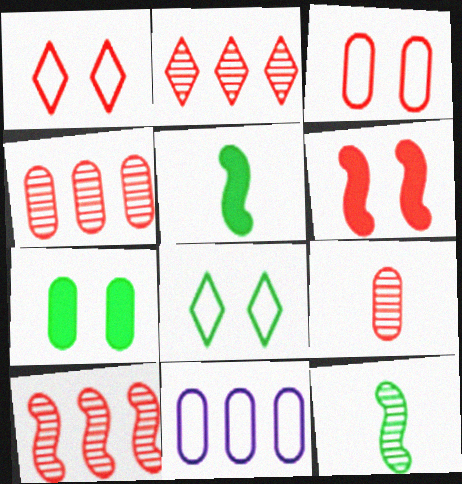[[2, 4, 10], 
[7, 9, 11]]